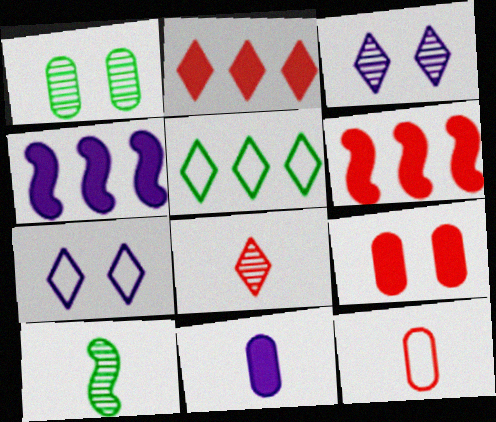[]